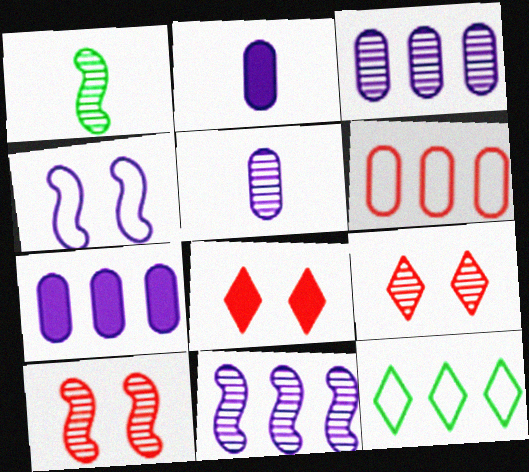[[1, 3, 9], 
[1, 10, 11], 
[2, 10, 12]]